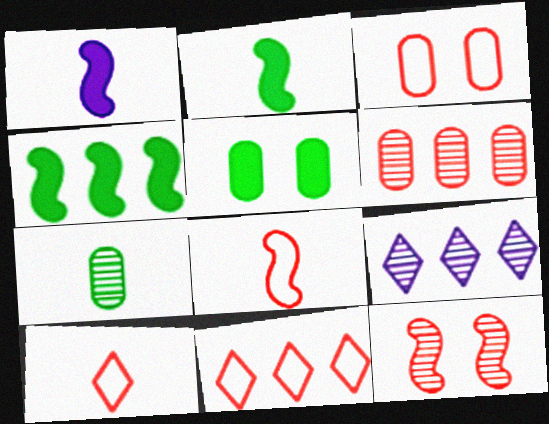[[1, 7, 10], 
[2, 3, 9], 
[3, 8, 11], 
[5, 8, 9], 
[7, 9, 12]]